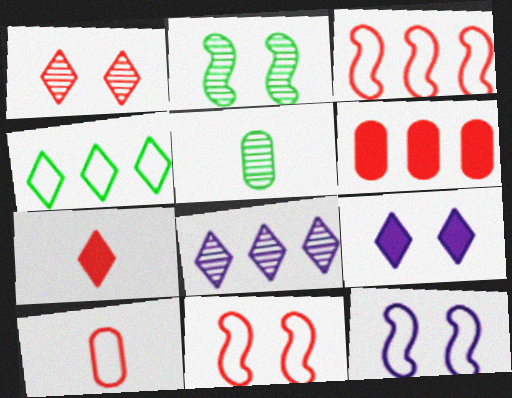[[3, 5, 9], 
[4, 10, 12]]